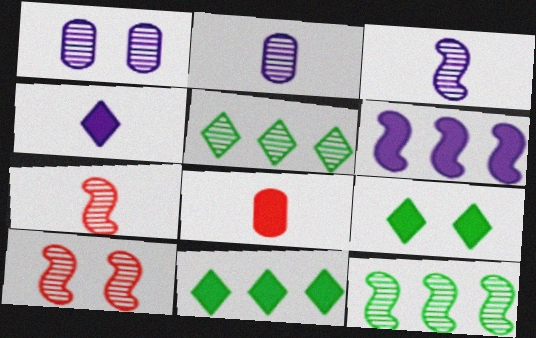[[1, 5, 7], 
[2, 5, 10], 
[3, 10, 12], 
[6, 8, 9]]